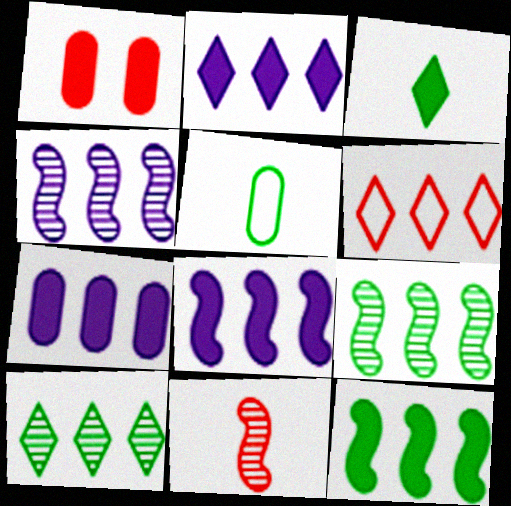[[1, 3, 8], 
[1, 6, 11], 
[2, 6, 10], 
[2, 7, 8], 
[6, 7, 9]]